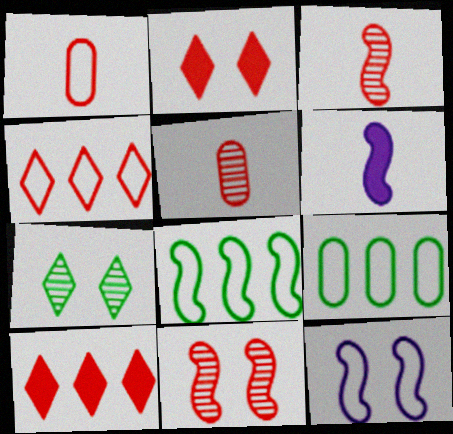[[1, 10, 11], 
[6, 8, 11]]